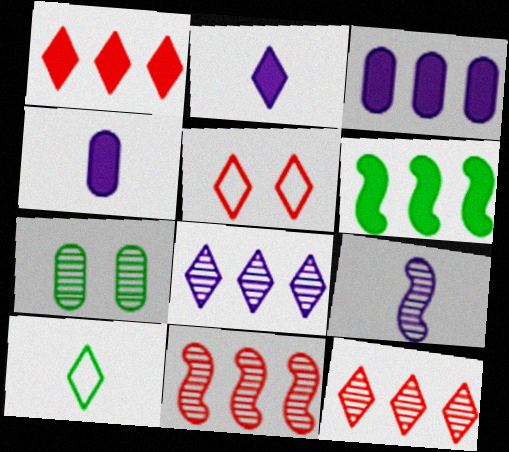[[1, 3, 6], 
[6, 7, 10], 
[7, 9, 12]]